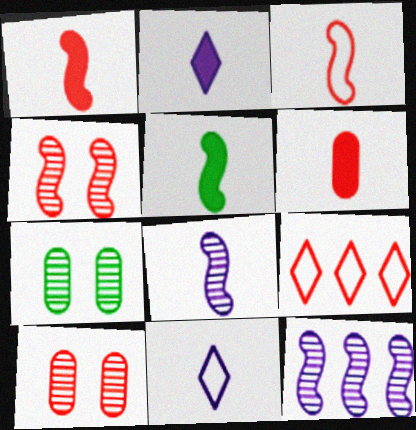[[1, 9, 10], 
[2, 5, 6], 
[3, 5, 8], 
[4, 6, 9]]